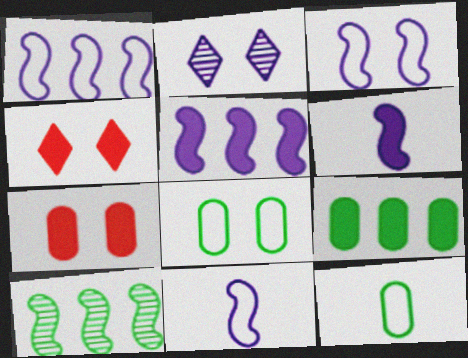[[1, 3, 11], 
[4, 6, 9]]